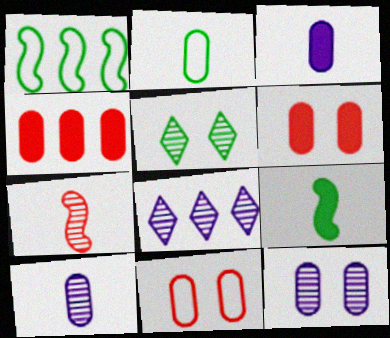[[1, 4, 8], 
[2, 4, 12], 
[8, 9, 11]]